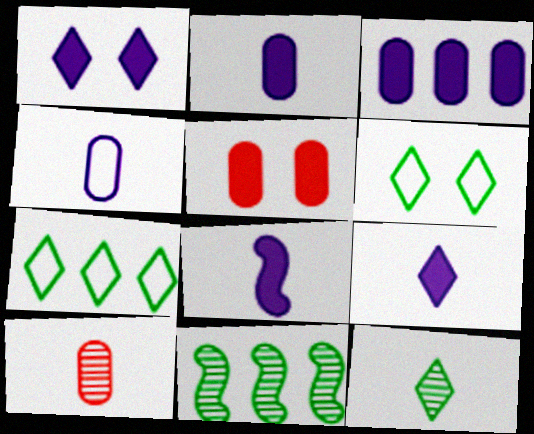[[1, 3, 8], 
[2, 8, 9]]